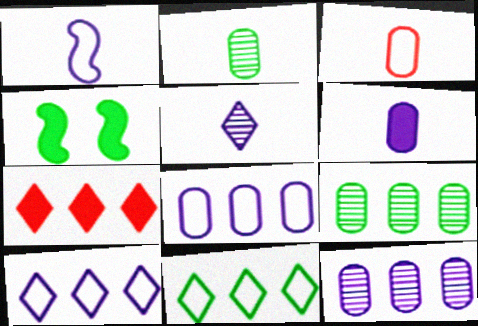[[1, 5, 6], 
[2, 3, 6], 
[2, 4, 11], 
[4, 6, 7]]